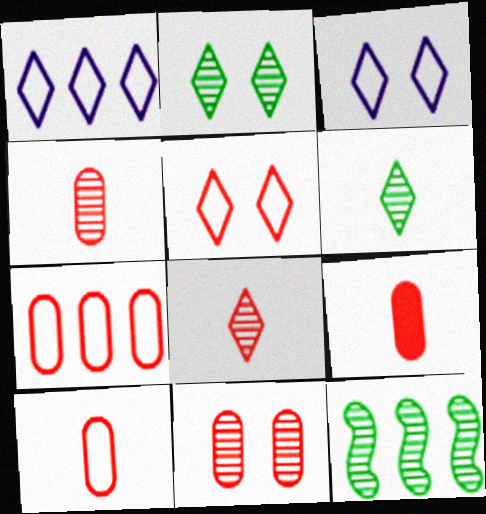[[3, 9, 12], 
[4, 9, 10], 
[7, 9, 11]]